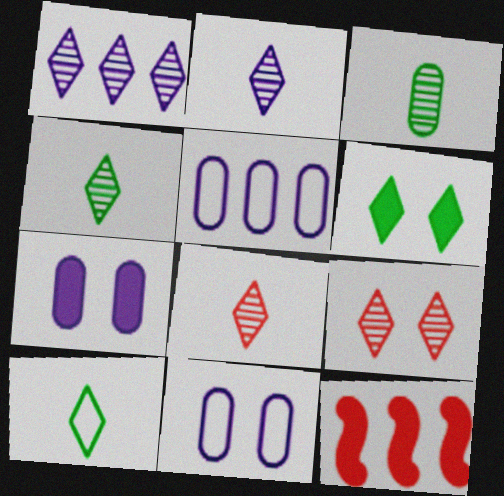[[1, 4, 9], 
[2, 4, 8], 
[4, 11, 12]]